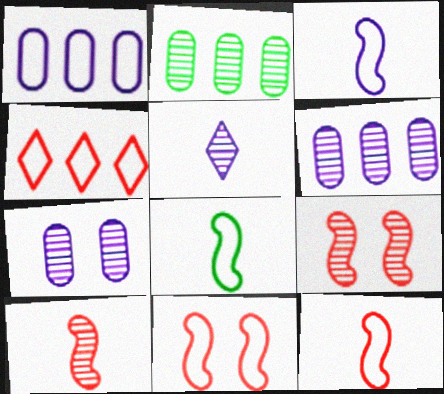[[2, 5, 9], 
[3, 8, 12]]